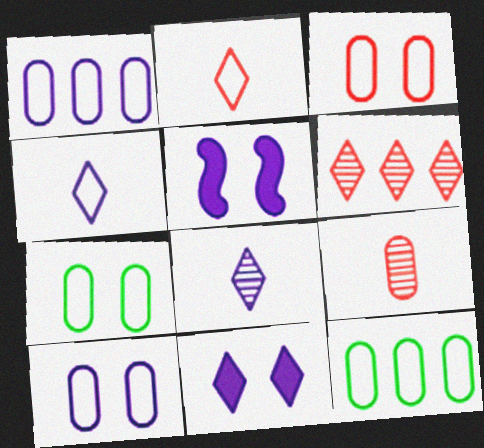[[1, 5, 8], 
[3, 7, 10]]